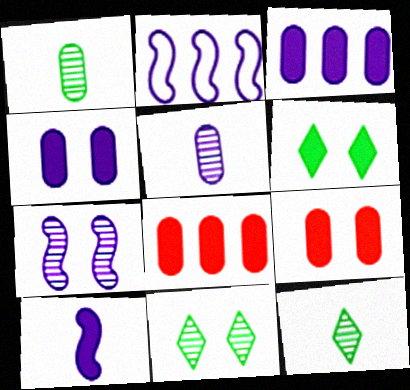[[2, 7, 10], 
[2, 9, 12], 
[6, 8, 10]]